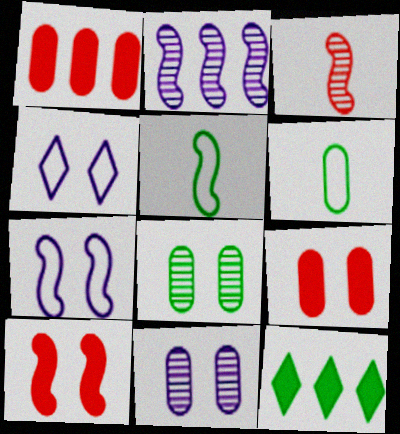[[1, 6, 11], 
[2, 5, 10], 
[4, 8, 10], 
[5, 8, 12]]